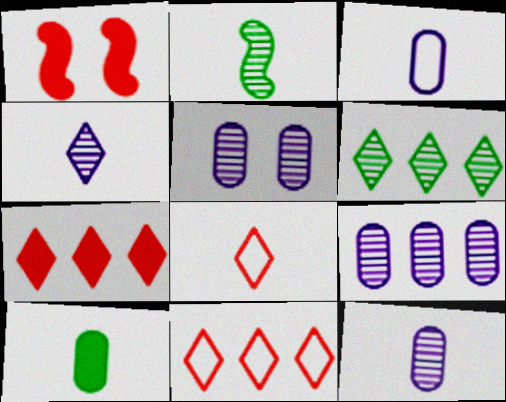[[1, 3, 6], 
[5, 9, 12]]